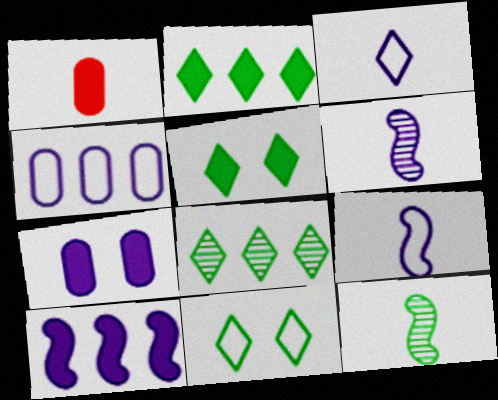[[1, 3, 12], 
[1, 5, 10]]